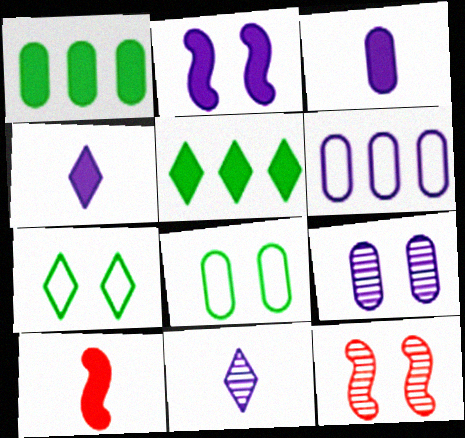[[2, 6, 11], 
[3, 6, 9]]